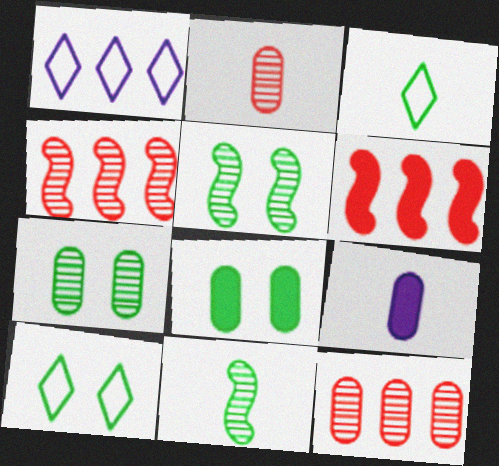[[4, 9, 10], 
[5, 8, 10]]